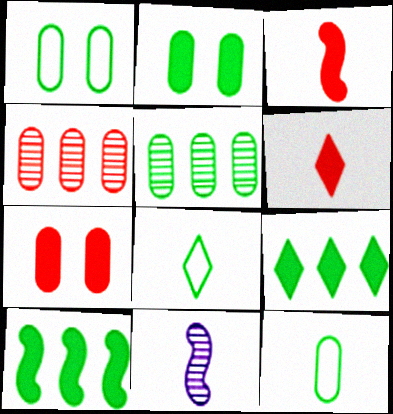[[2, 5, 12], 
[6, 11, 12]]